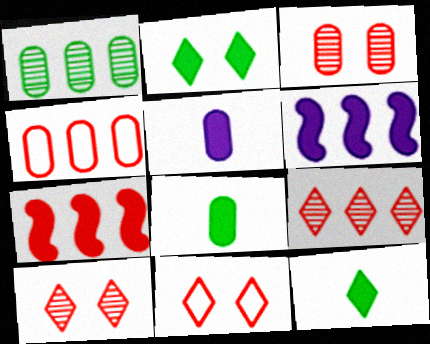[[2, 5, 7], 
[4, 7, 9]]